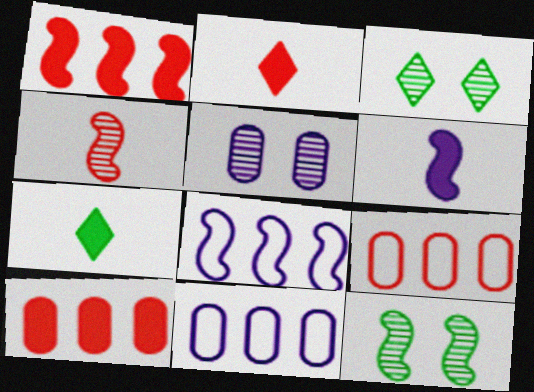[[2, 11, 12], 
[3, 6, 9]]